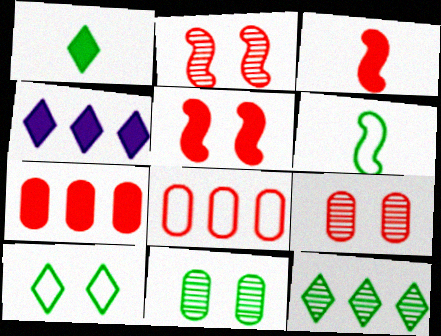[[1, 10, 12], 
[4, 6, 9]]